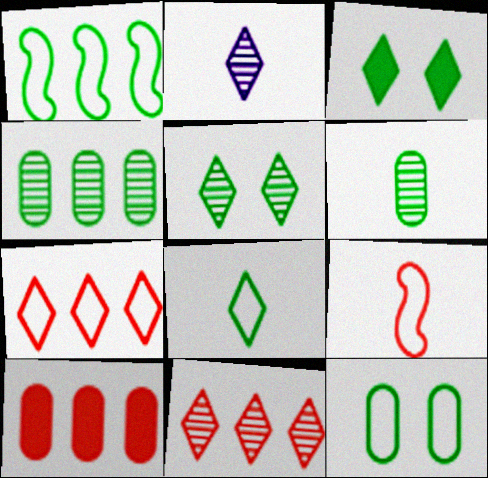[[1, 3, 6], 
[1, 8, 12], 
[2, 3, 7], 
[2, 5, 11]]